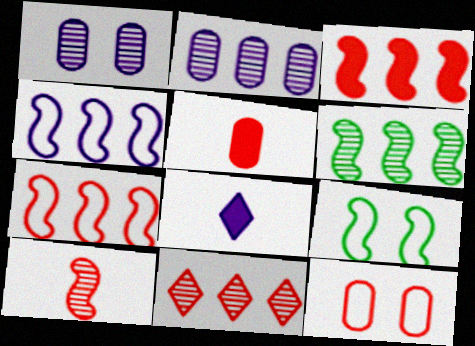[[1, 4, 8], 
[2, 6, 11], 
[3, 4, 6], 
[6, 8, 12]]